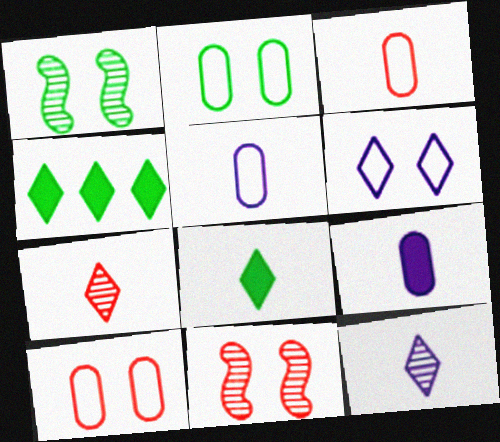[[4, 5, 11], 
[4, 6, 7]]